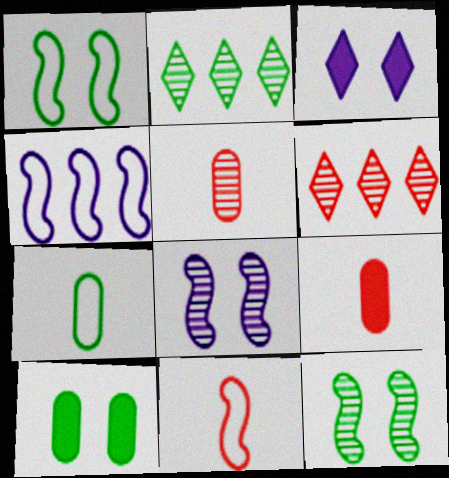[[1, 4, 11], 
[2, 5, 8]]